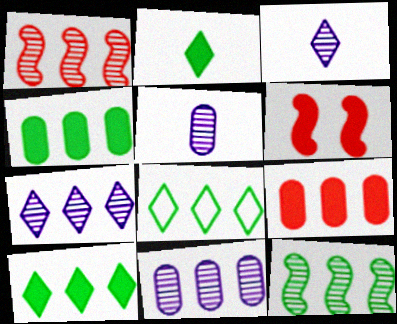[[4, 8, 12], 
[5, 6, 8]]